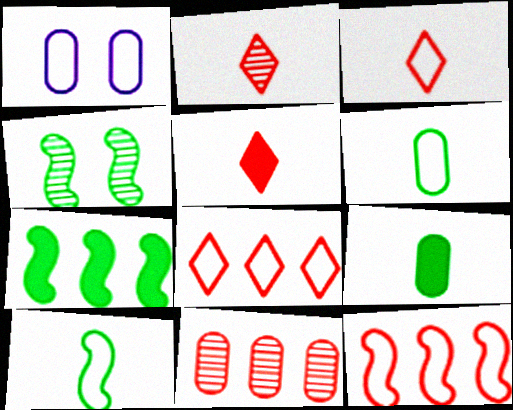[[1, 2, 7], 
[1, 8, 10], 
[1, 9, 11], 
[2, 3, 5], 
[4, 7, 10]]